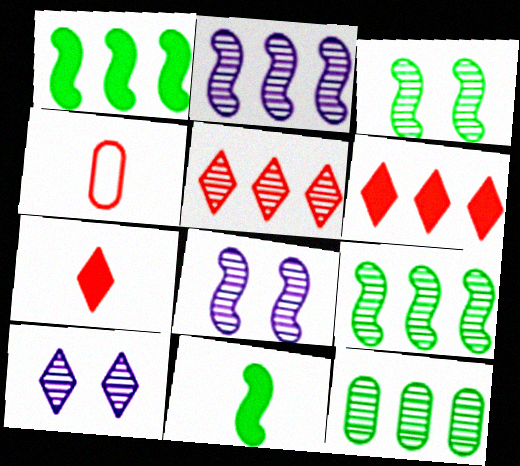[[1, 4, 10], 
[2, 5, 12]]